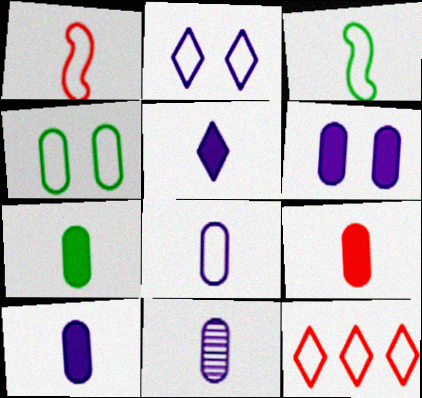[[7, 9, 10], 
[8, 10, 11]]